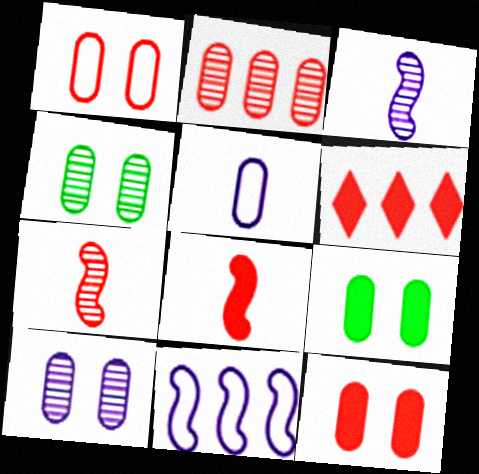[[1, 6, 7], 
[1, 9, 10], 
[2, 5, 9], 
[6, 8, 12]]